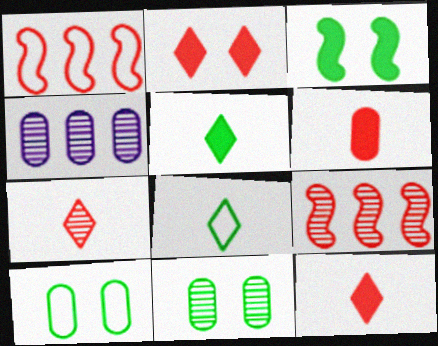[[4, 6, 10]]